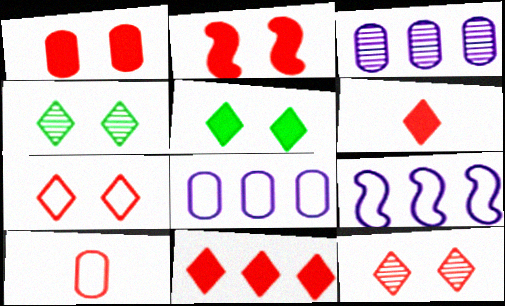[]